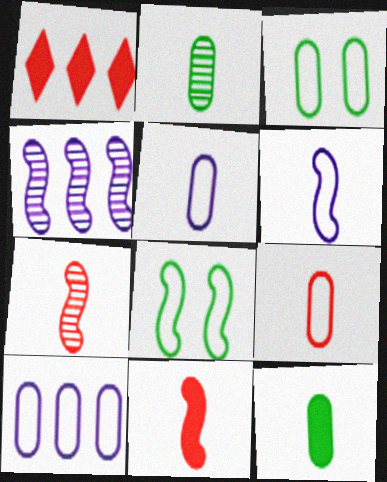[[3, 9, 10], 
[4, 8, 11]]